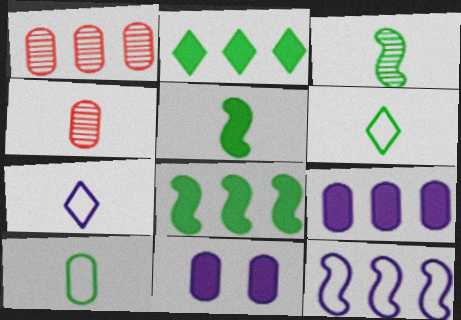[[1, 2, 12], 
[1, 10, 11], 
[4, 5, 7]]